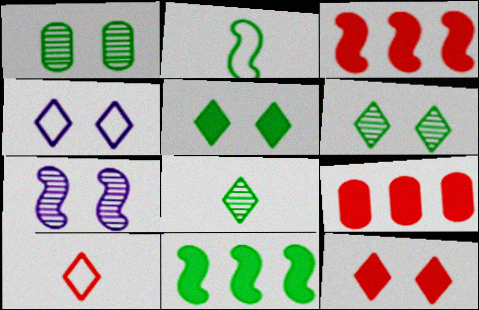[[2, 3, 7], 
[4, 6, 12]]